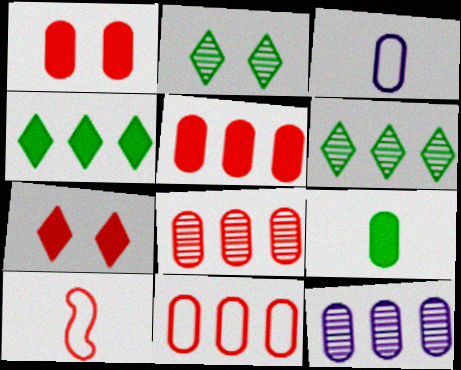[[5, 8, 11], 
[7, 8, 10]]